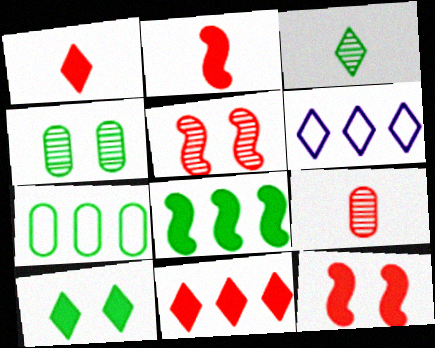[[2, 4, 6]]